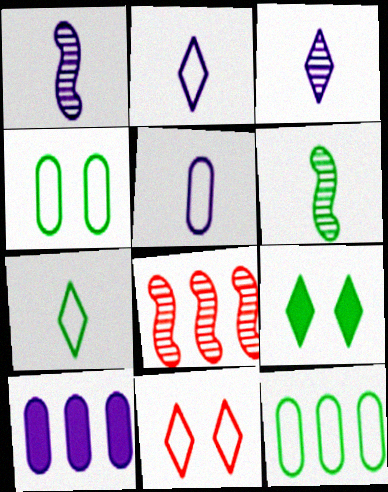[[5, 8, 9], 
[6, 9, 12], 
[6, 10, 11]]